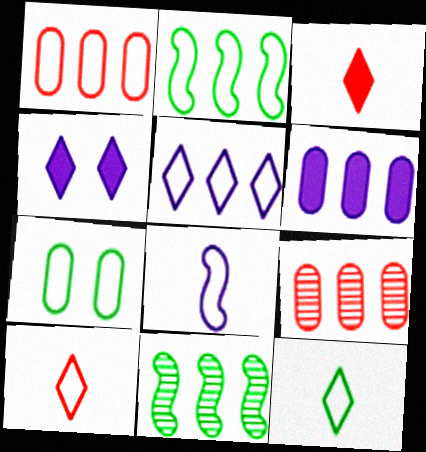[[1, 2, 5], 
[2, 7, 12]]